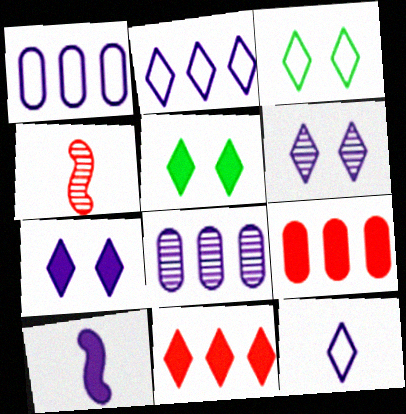[[1, 4, 5], 
[1, 6, 10], 
[5, 9, 10]]